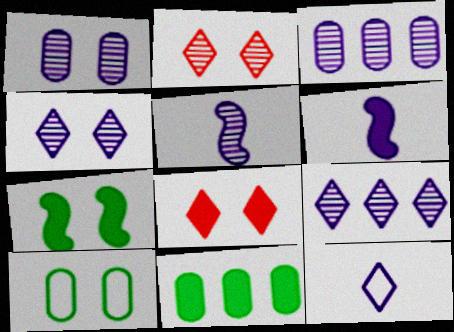[[1, 5, 9], 
[3, 4, 5], 
[6, 8, 11]]